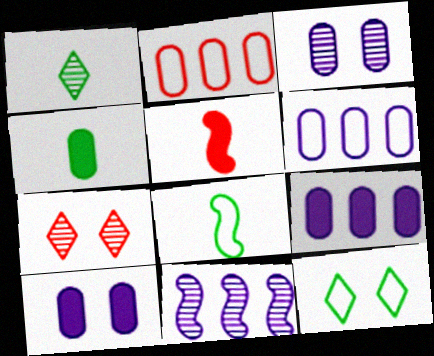[[1, 4, 8], 
[2, 3, 4], 
[2, 5, 7], 
[7, 8, 9]]